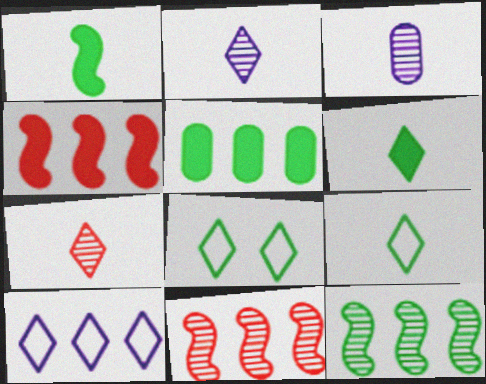[[3, 4, 8], 
[5, 10, 11]]